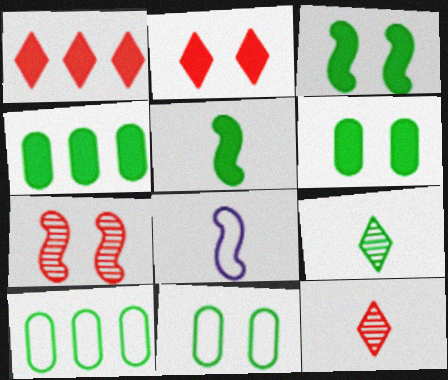[[3, 9, 10]]